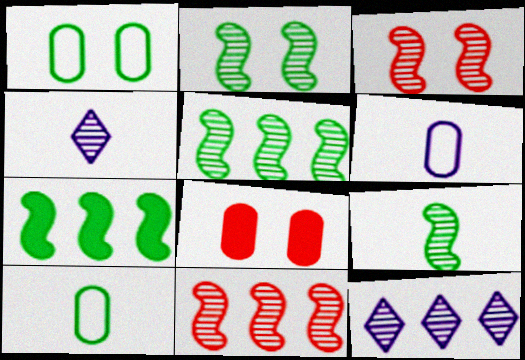[[2, 5, 9]]